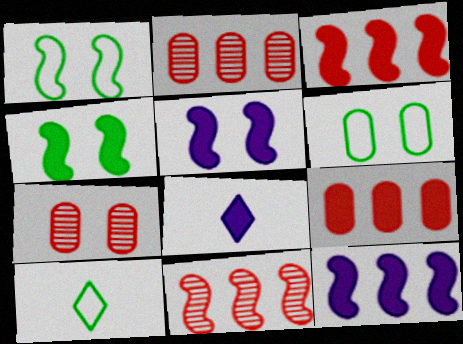[[1, 2, 8], 
[2, 5, 10], 
[4, 8, 9], 
[6, 8, 11], 
[7, 10, 12]]